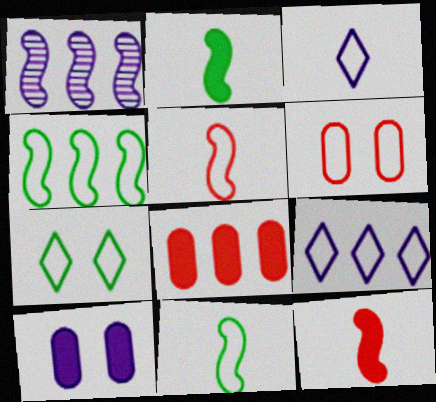[[1, 3, 10], 
[3, 4, 6], 
[6, 9, 11]]